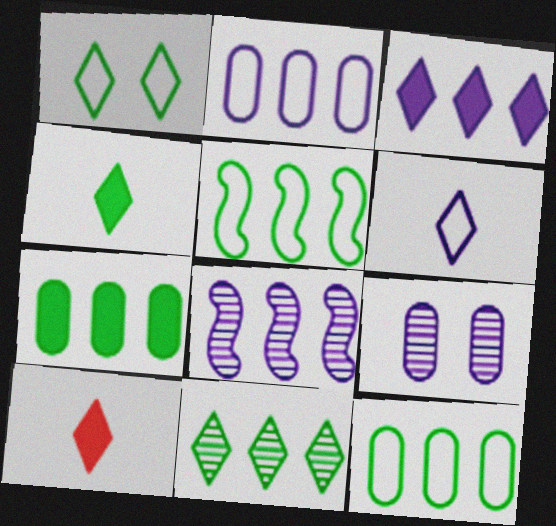[[1, 4, 11], 
[2, 3, 8], 
[5, 7, 11], 
[5, 9, 10]]